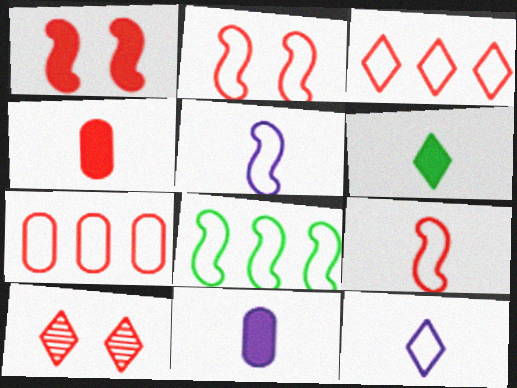[[2, 5, 8], 
[8, 10, 11]]